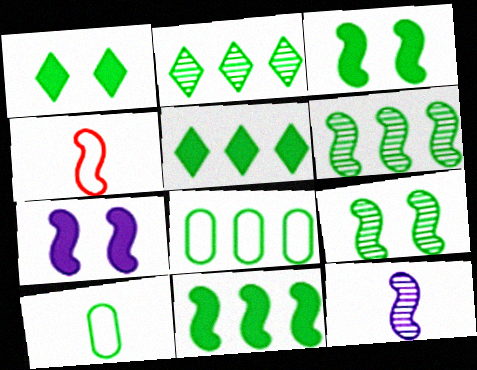[[1, 6, 10], 
[2, 3, 10], 
[2, 8, 11], 
[4, 6, 7], 
[5, 6, 8], 
[5, 9, 10]]